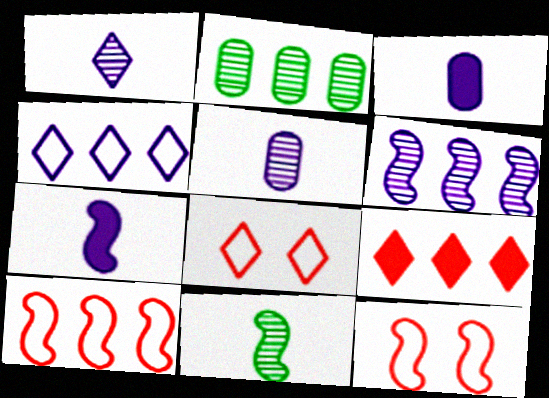[[2, 7, 8]]